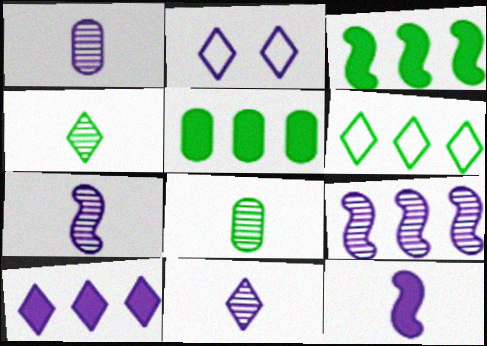[[1, 7, 11], 
[2, 10, 11]]